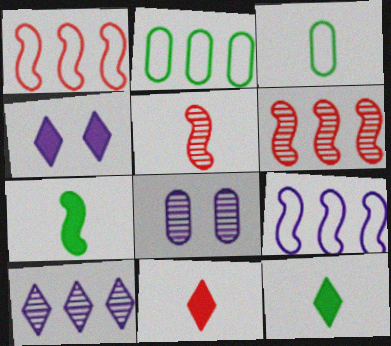[[1, 8, 12], 
[2, 4, 5], 
[3, 4, 6]]